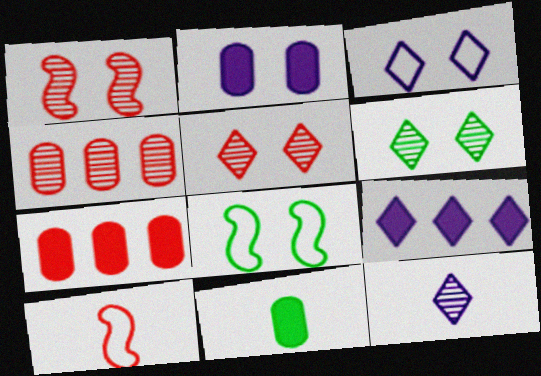[[2, 5, 8], 
[2, 7, 11], 
[3, 9, 12], 
[5, 7, 10], 
[7, 8, 12], 
[10, 11, 12]]